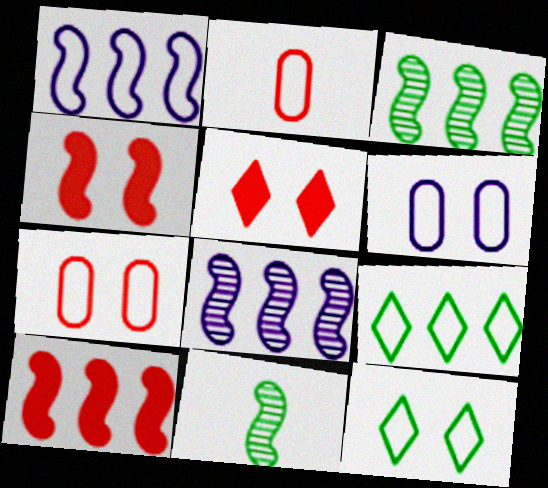[[1, 2, 12], 
[1, 3, 10], 
[1, 4, 11]]